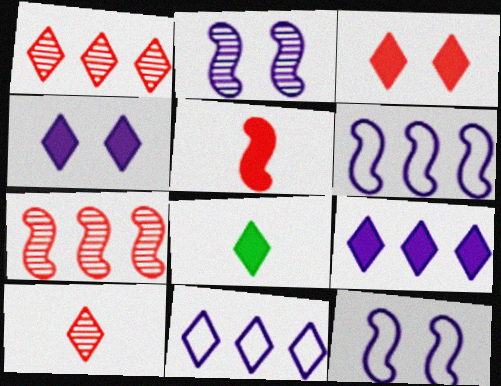[[3, 8, 9]]